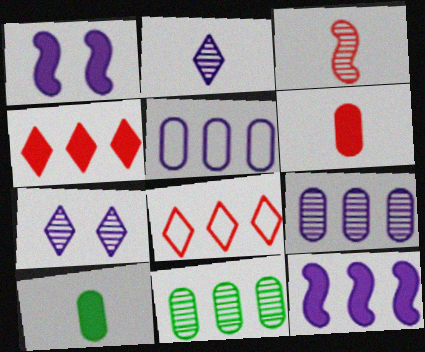[[1, 2, 5], 
[1, 4, 10], 
[3, 7, 11], 
[8, 11, 12]]